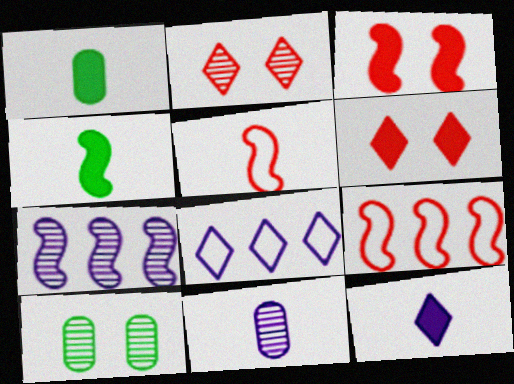[[9, 10, 12]]